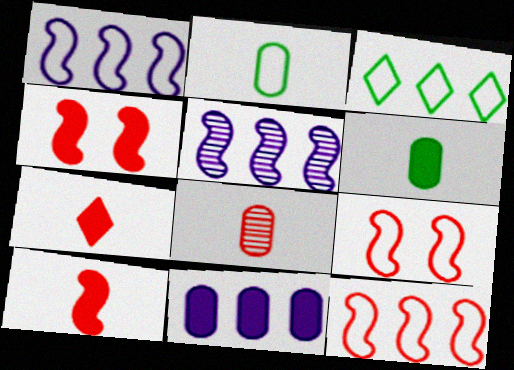[]